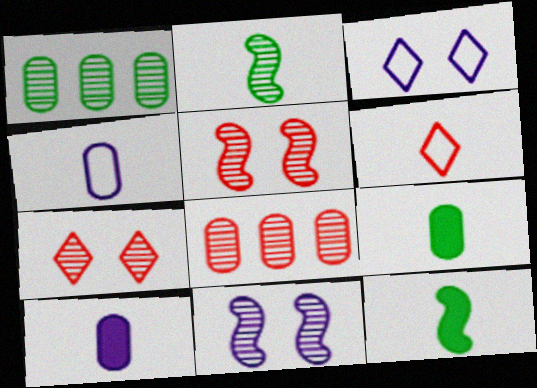[[2, 6, 10], 
[3, 8, 12]]